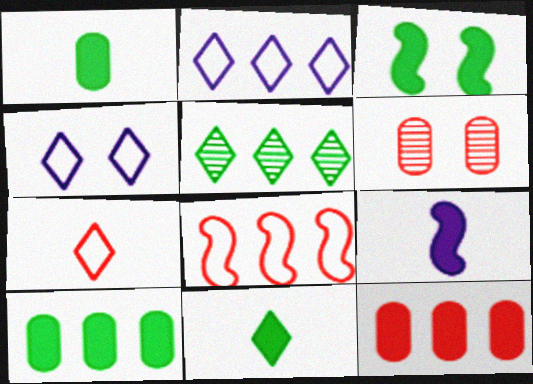[[3, 4, 6], 
[3, 10, 11]]